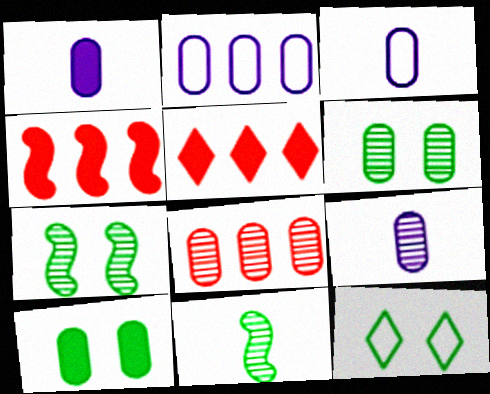[[1, 3, 9], 
[3, 5, 7], 
[3, 8, 10], 
[4, 9, 12], 
[6, 8, 9], 
[7, 10, 12]]